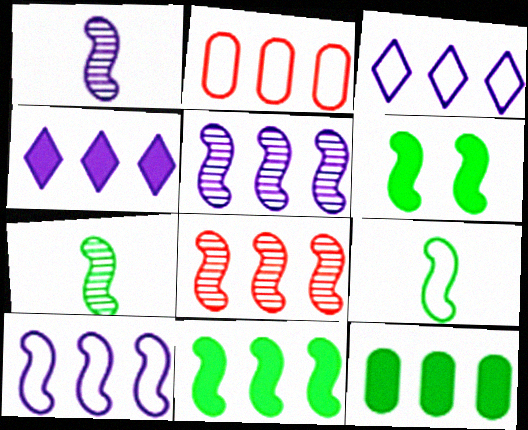[[3, 8, 12], 
[8, 10, 11]]